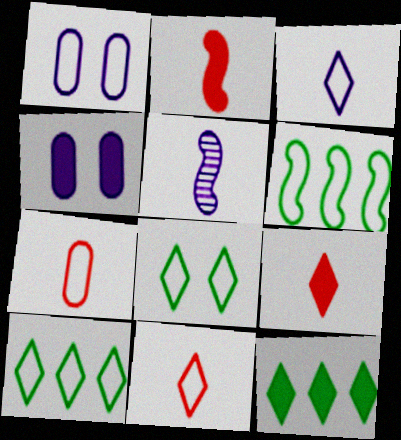[[1, 6, 11], 
[2, 4, 12]]